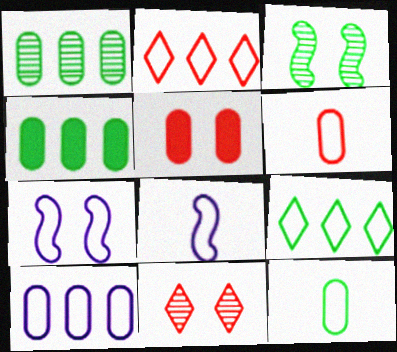[[2, 7, 12], 
[4, 8, 11], 
[6, 7, 9]]